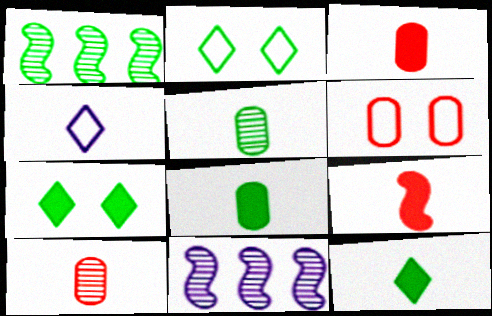[[1, 2, 8], 
[2, 3, 11], 
[4, 5, 9], 
[6, 11, 12]]